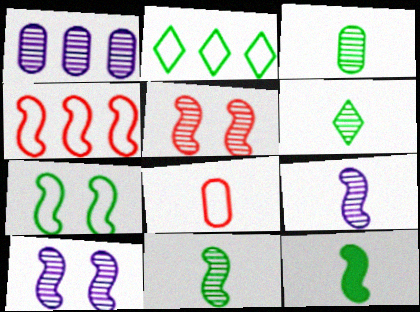[[1, 5, 6], 
[3, 6, 11], 
[4, 10, 12]]